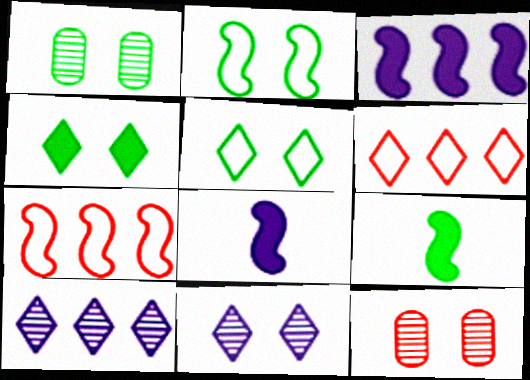[[1, 2, 4], 
[1, 6, 8]]